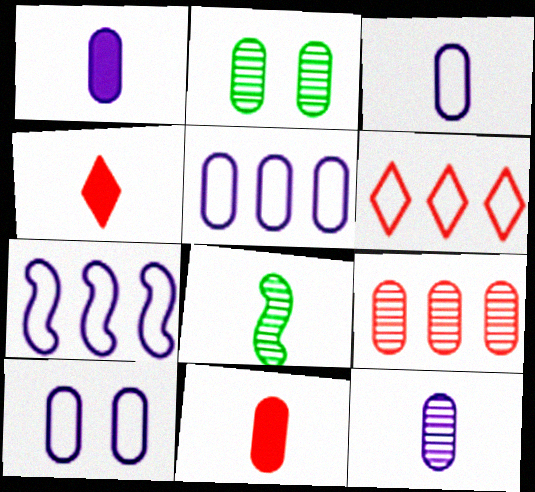[[1, 3, 12], 
[2, 4, 7], 
[2, 5, 11], 
[2, 9, 12], 
[3, 4, 8], 
[3, 5, 10]]